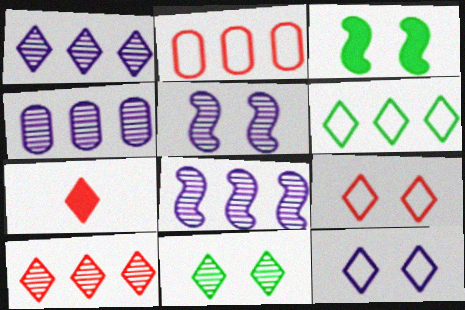[[1, 4, 8], 
[7, 9, 10]]